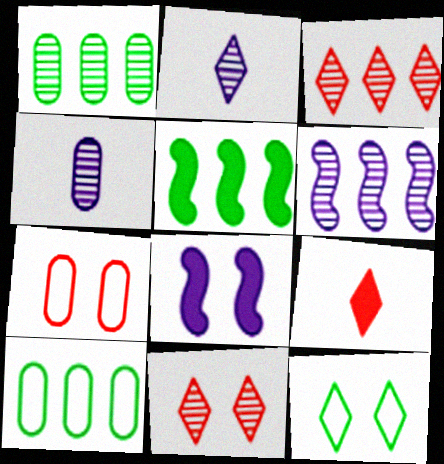[[1, 3, 6], 
[2, 5, 7]]